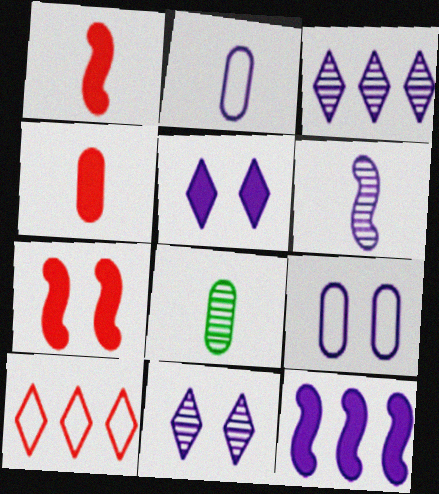[[2, 4, 8], 
[2, 11, 12]]